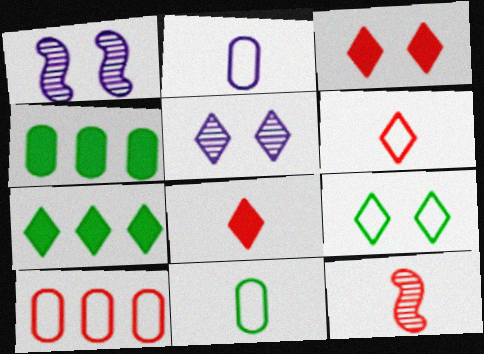[[1, 4, 6], 
[3, 5, 9], 
[3, 10, 12], 
[5, 6, 7]]